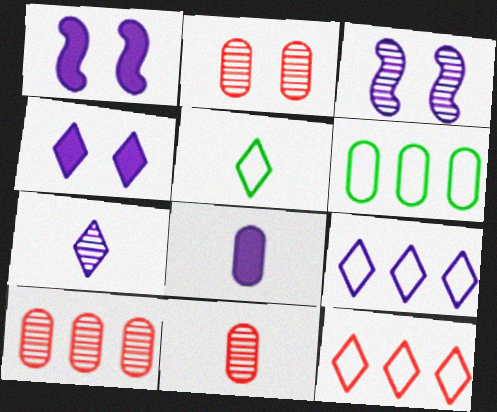[[1, 5, 10], 
[2, 6, 8], 
[2, 10, 11], 
[3, 8, 9], 
[4, 7, 9]]